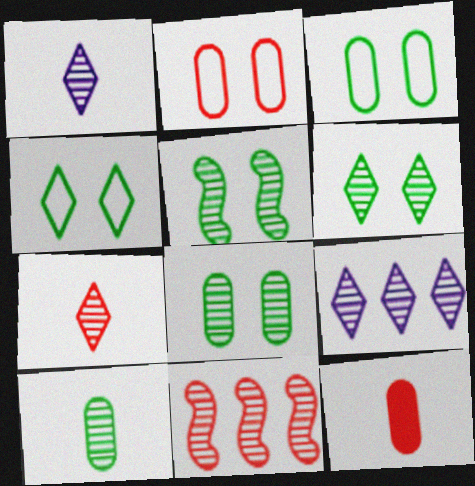[[1, 8, 11], 
[5, 6, 8], 
[6, 7, 9]]